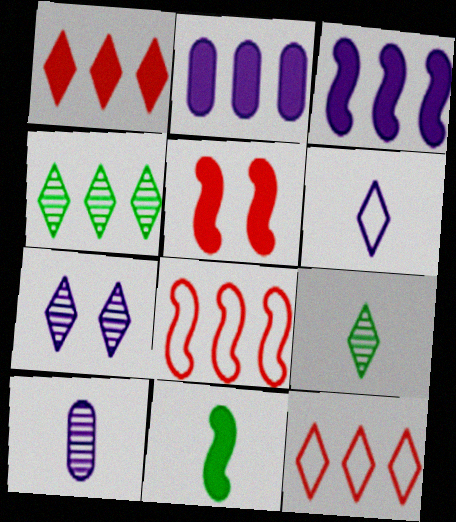[[2, 4, 8], 
[3, 5, 11]]